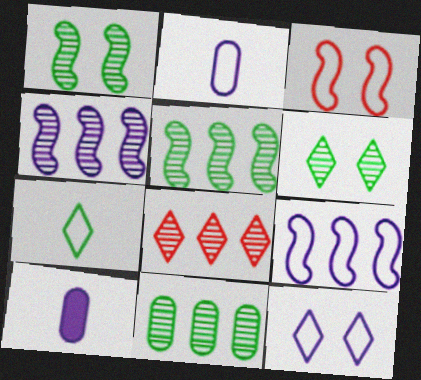[[2, 9, 12], 
[4, 8, 11], 
[4, 10, 12]]